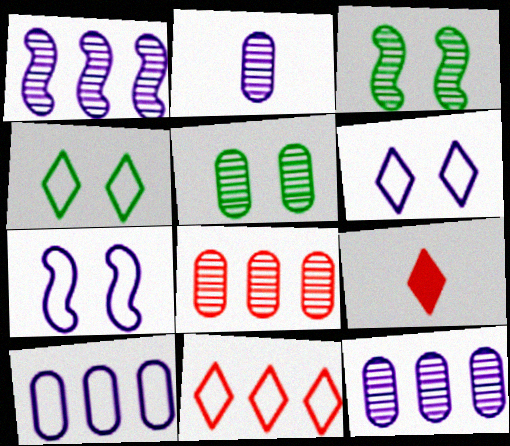[[2, 5, 8], 
[3, 9, 10]]